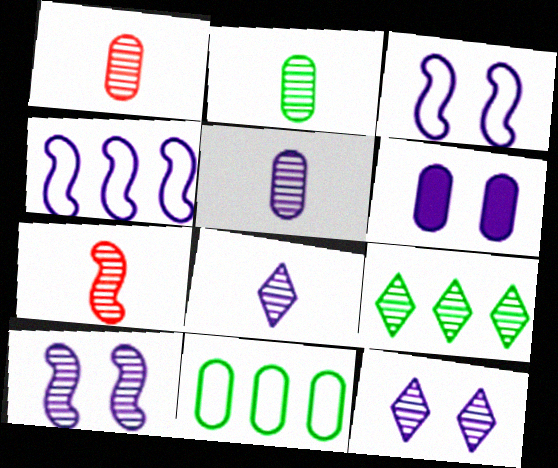[[1, 2, 5], 
[1, 6, 11], 
[1, 9, 10], 
[2, 7, 8], 
[3, 6, 12], 
[4, 6, 8]]